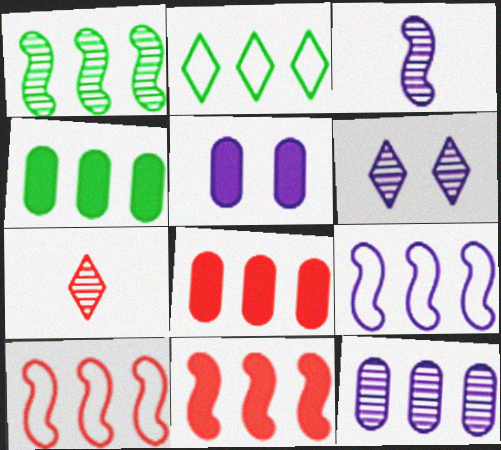[[1, 2, 4], 
[1, 9, 11], 
[2, 11, 12], 
[3, 6, 12]]